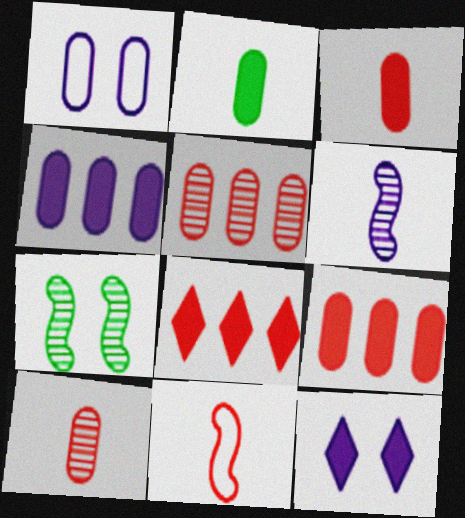[[1, 2, 5]]